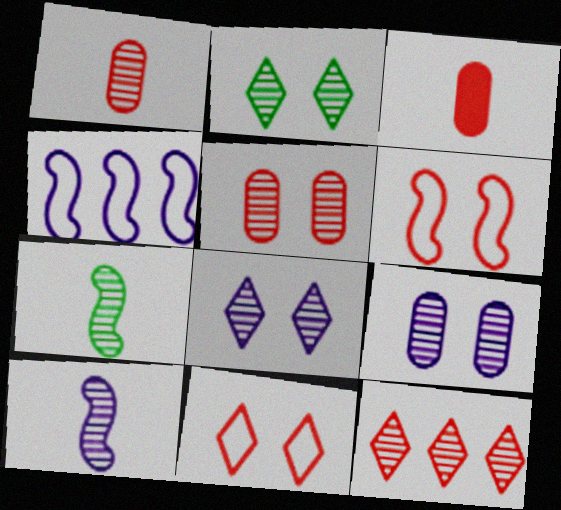[[2, 3, 4], 
[3, 6, 12], 
[7, 9, 12]]